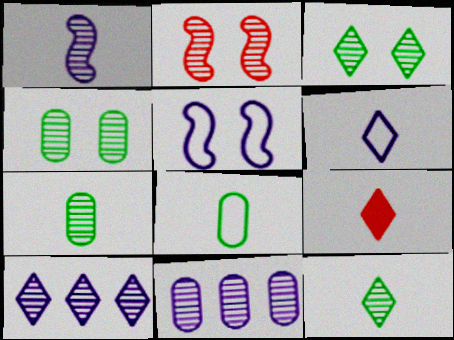[[1, 8, 9], 
[2, 7, 10], 
[2, 11, 12], 
[6, 9, 12]]